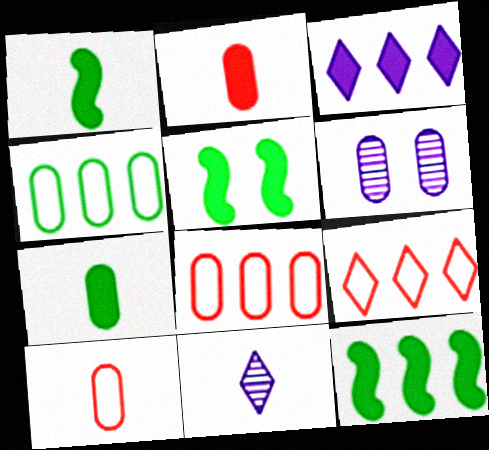[[1, 5, 12], 
[1, 6, 9], 
[1, 10, 11], 
[2, 3, 5], 
[2, 4, 6], 
[5, 8, 11], 
[6, 7, 8]]